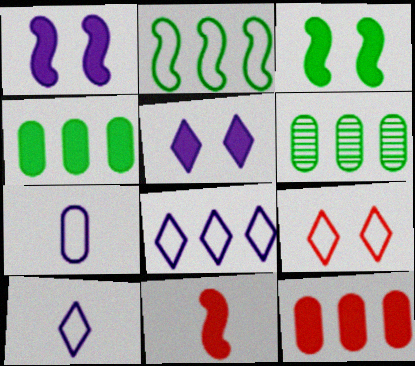[[2, 7, 9], 
[4, 5, 11]]